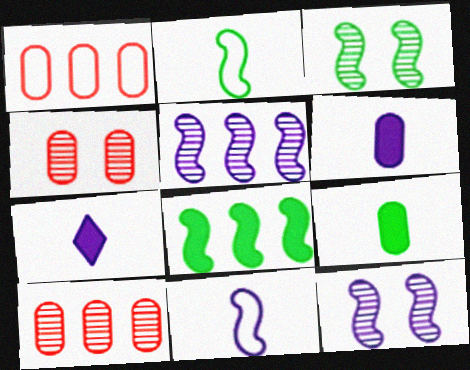[[1, 3, 7], 
[2, 3, 8]]